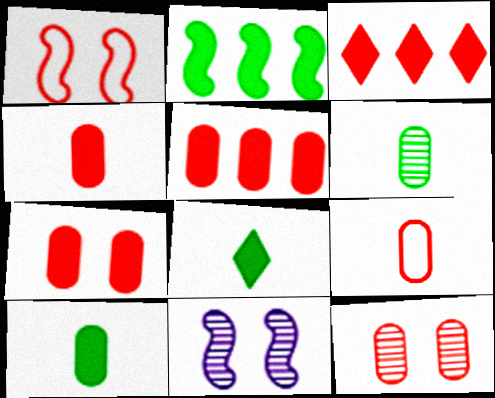[[4, 5, 7], 
[5, 9, 12]]